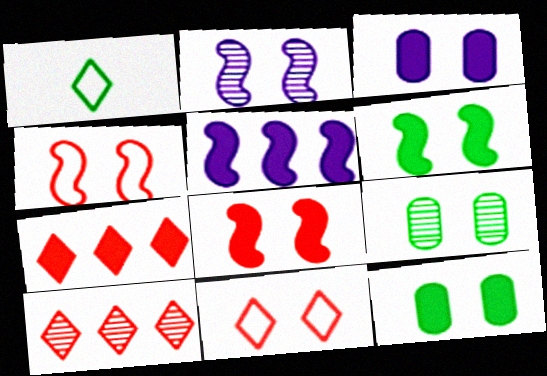[[2, 4, 6], 
[2, 11, 12]]